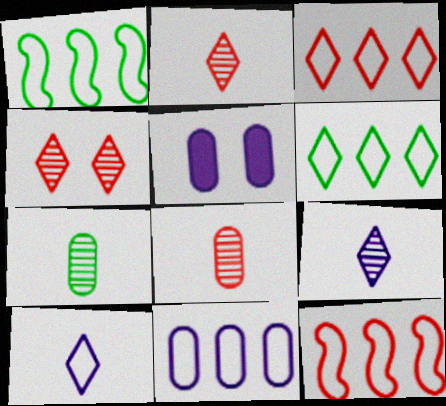[[1, 2, 5], 
[1, 3, 11], 
[6, 11, 12]]